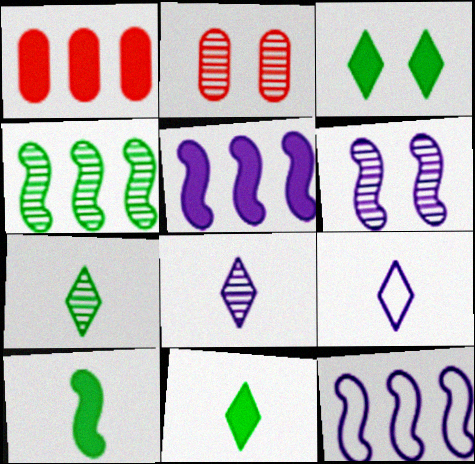[[2, 4, 8], 
[2, 11, 12]]